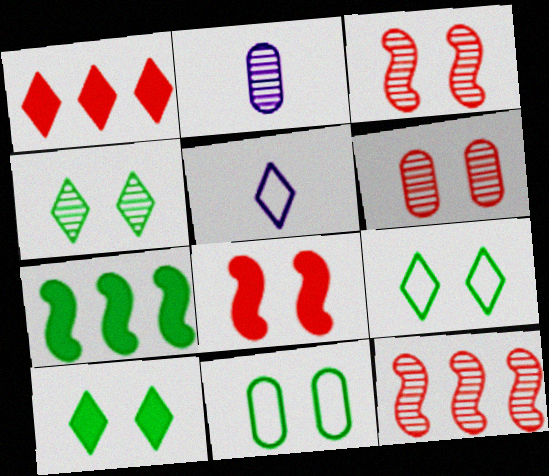[[1, 4, 5], 
[2, 4, 12], 
[4, 9, 10], 
[5, 6, 7]]